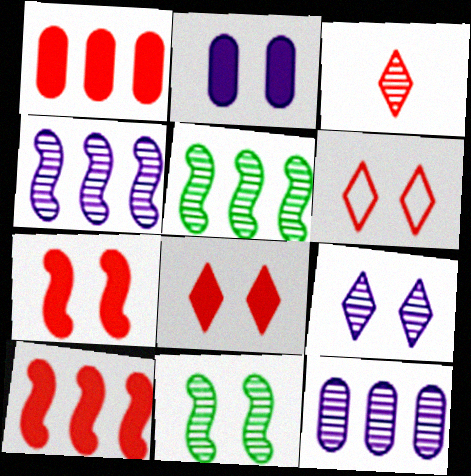[[2, 6, 11], 
[3, 11, 12]]